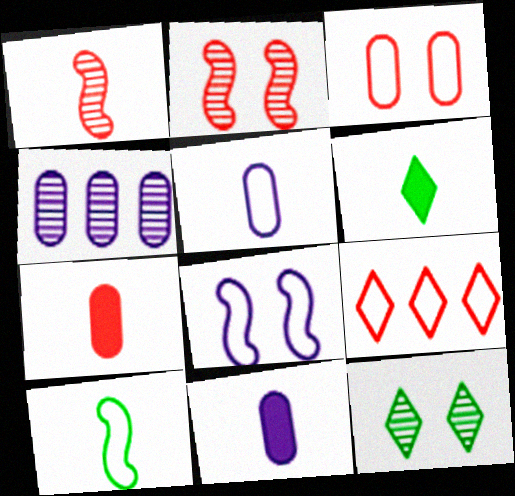[[1, 4, 12], 
[1, 5, 6], 
[2, 7, 9]]